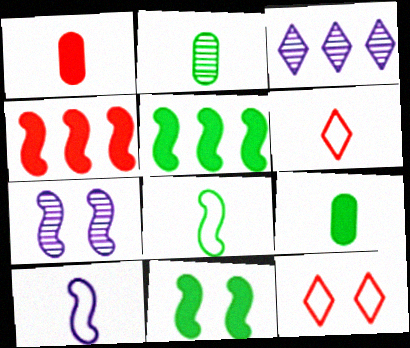[[4, 7, 8]]